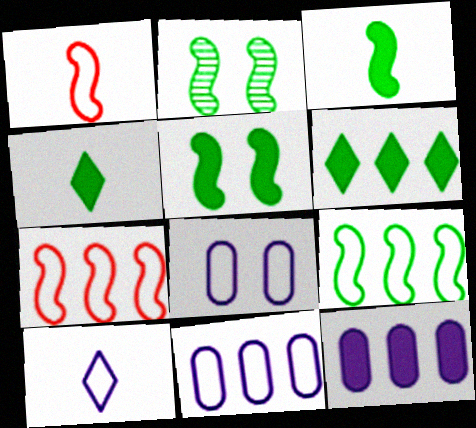[[2, 3, 9]]